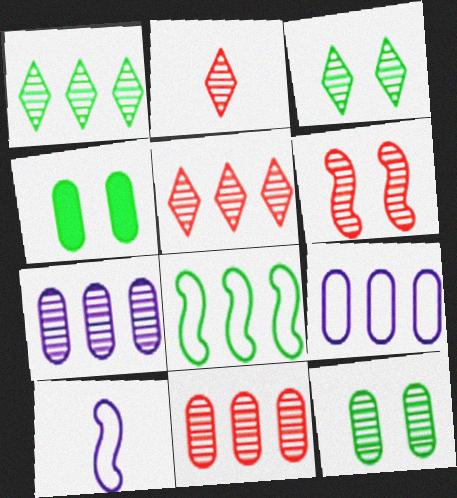[[2, 6, 11], 
[4, 5, 10]]